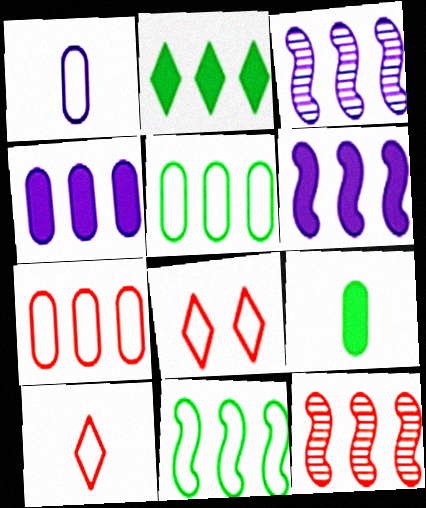[[1, 8, 11], 
[2, 3, 7], 
[3, 8, 9], 
[6, 11, 12]]